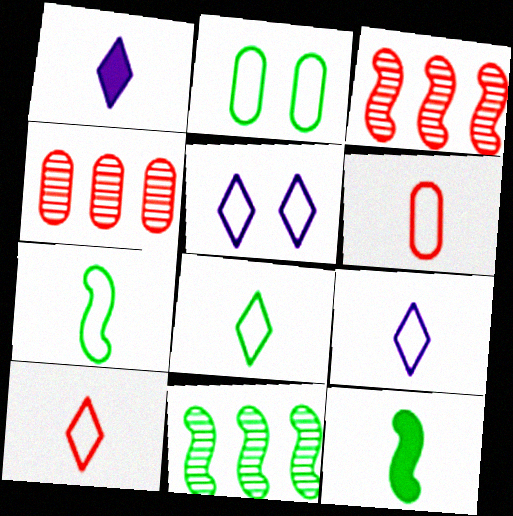[[1, 2, 3], 
[4, 5, 12], 
[6, 7, 9], 
[8, 9, 10]]